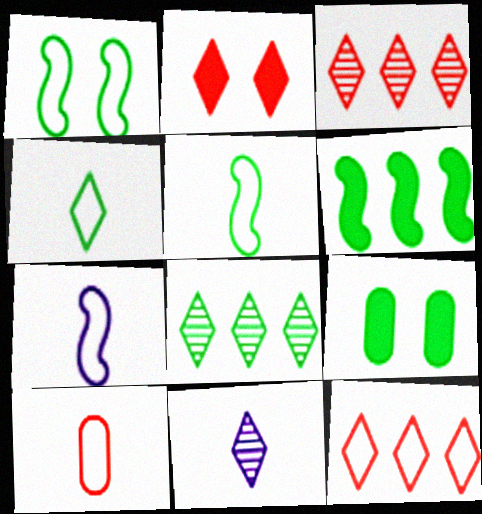[[3, 7, 9], 
[4, 7, 10], 
[5, 8, 9]]